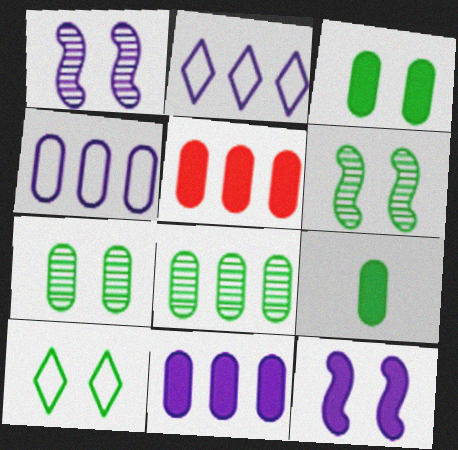[[3, 6, 10], 
[4, 5, 8]]